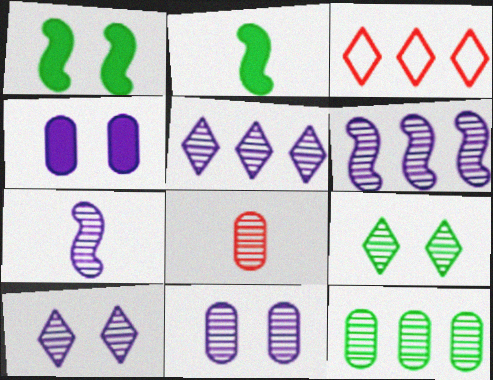[[2, 3, 11], 
[5, 7, 11], 
[6, 8, 9], 
[8, 11, 12]]